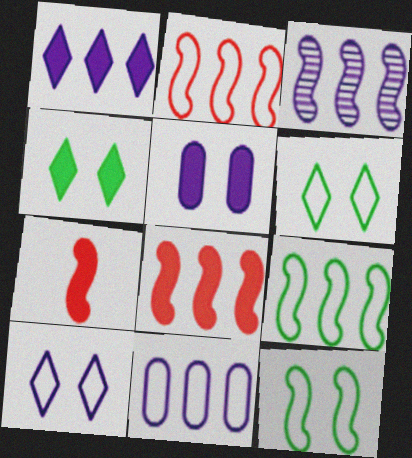[[1, 3, 11], 
[3, 7, 12], 
[3, 8, 9]]